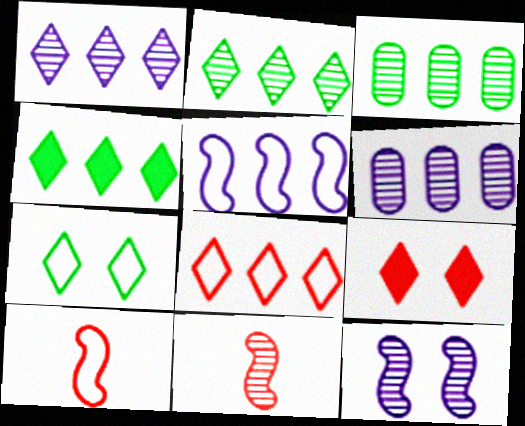[[1, 4, 8]]